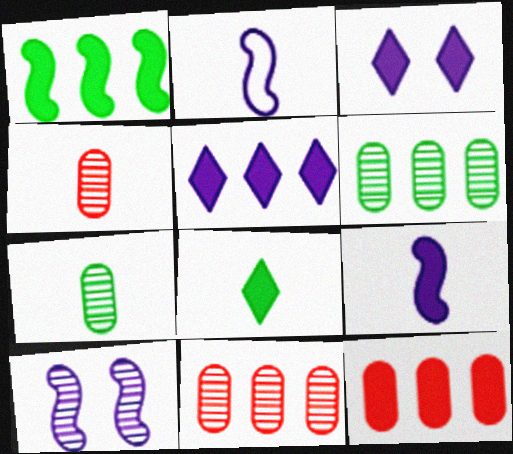[[1, 5, 12], 
[2, 4, 8]]